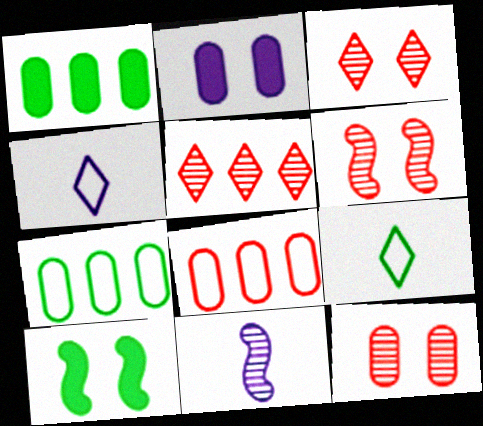[[1, 4, 6], 
[3, 6, 12]]